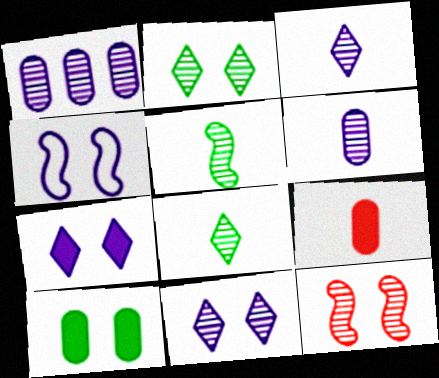[[1, 8, 12]]